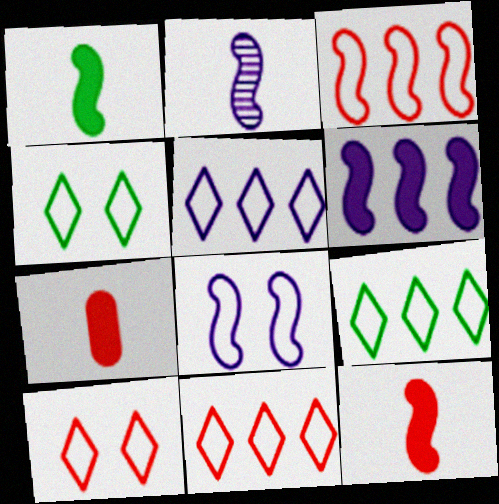[[2, 6, 8], 
[5, 9, 11]]